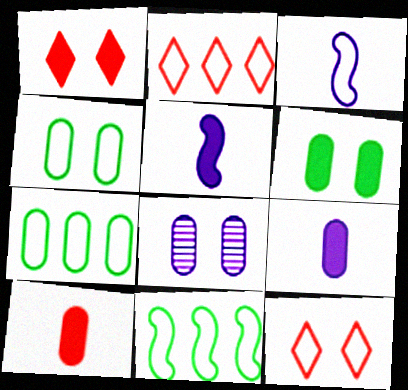[[2, 3, 4], 
[3, 7, 12], 
[7, 8, 10]]